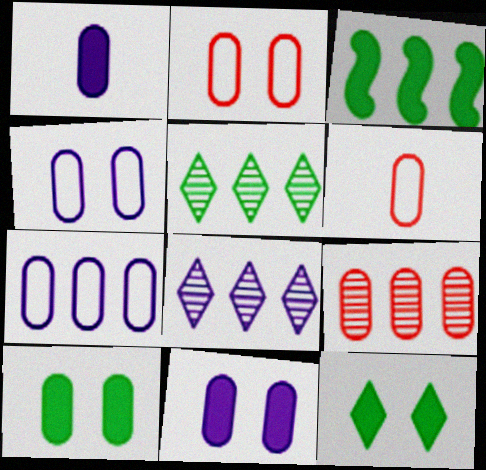[]